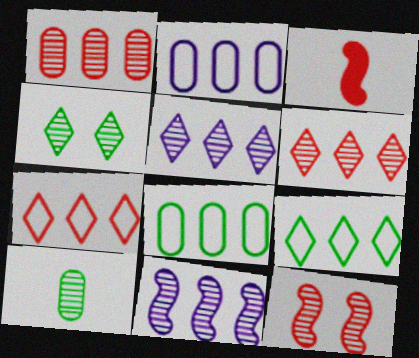[[2, 3, 4], 
[5, 10, 12]]